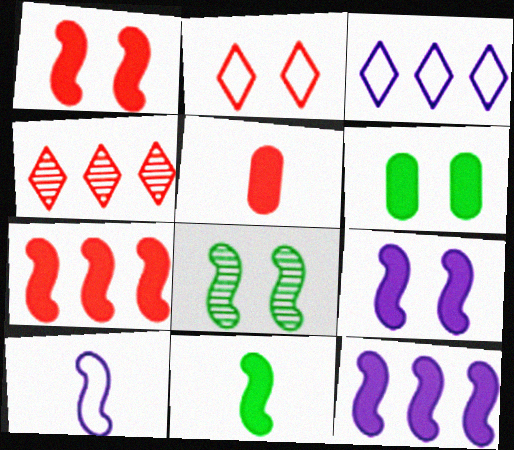[[1, 11, 12], 
[3, 5, 8], 
[4, 6, 10], 
[7, 8, 10], 
[7, 9, 11]]